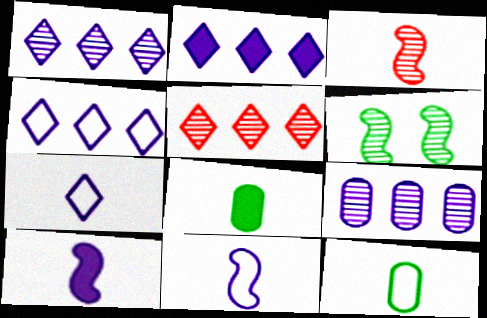[[1, 2, 4], 
[3, 7, 8]]